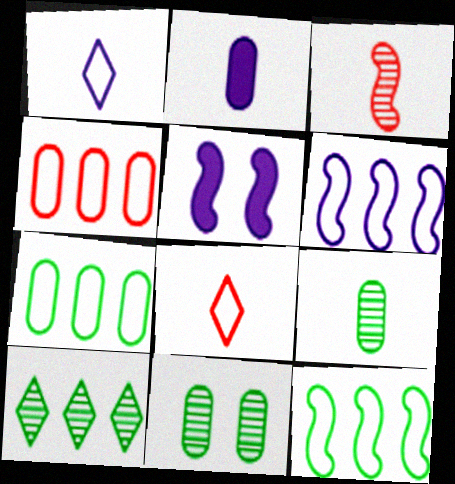[[2, 4, 11], 
[3, 5, 12]]